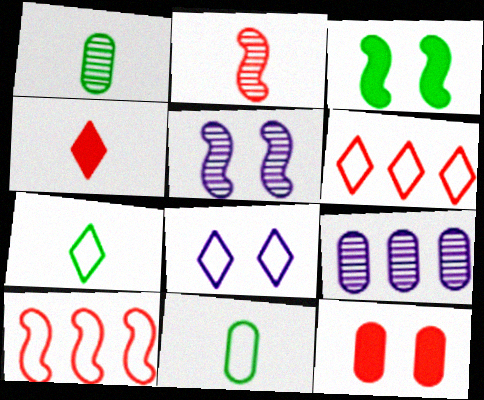[[2, 6, 12], 
[6, 7, 8], 
[8, 10, 11], 
[9, 11, 12]]